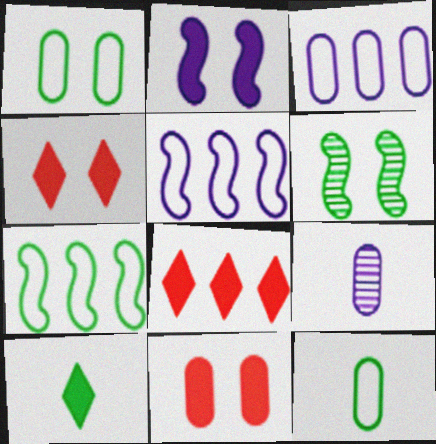[[4, 7, 9]]